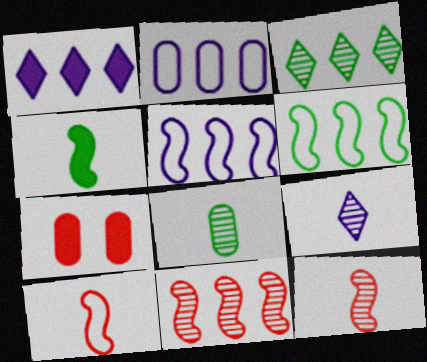[[1, 4, 7], 
[2, 7, 8], 
[6, 7, 9], 
[8, 9, 12]]